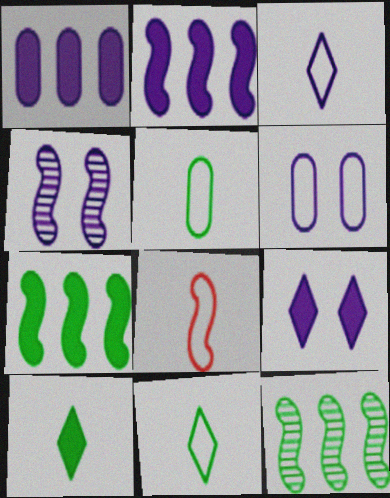[[1, 3, 4], 
[3, 5, 8], 
[4, 6, 9], 
[4, 7, 8]]